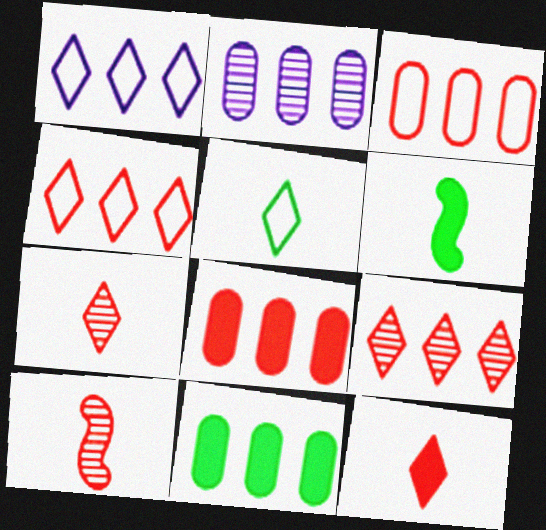[[2, 3, 11]]